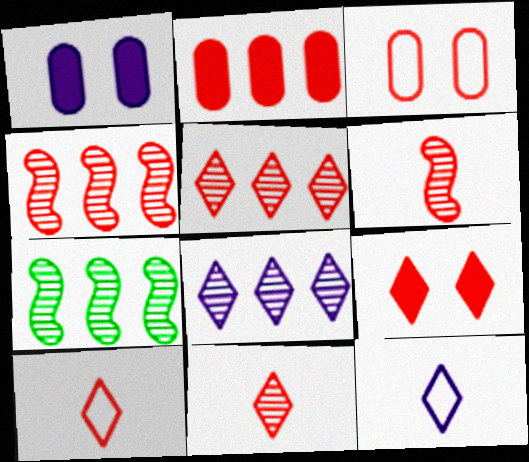[[1, 7, 10], 
[5, 9, 10]]